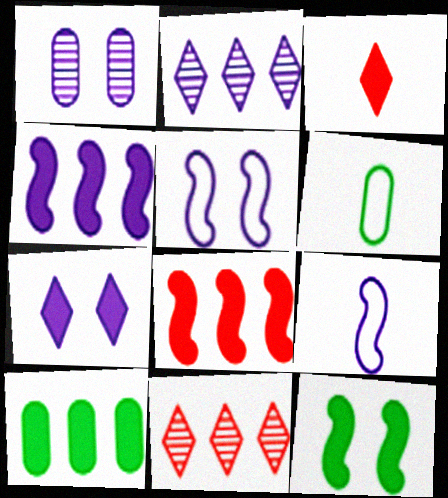[[1, 5, 7]]